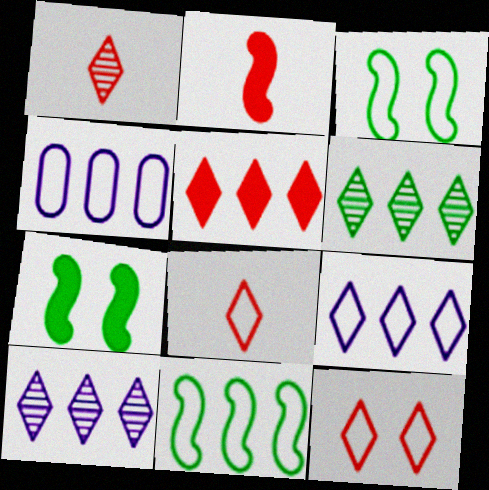[[1, 4, 7], 
[1, 5, 12], 
[3, 4, 8], 
[5, 6, 9]]